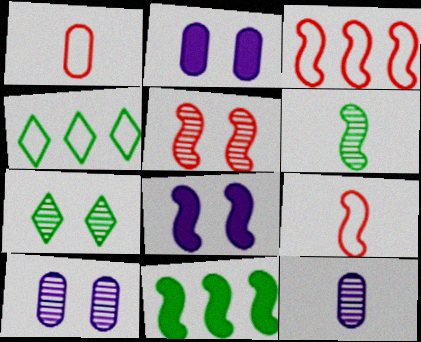[[3, 6, 8], 
[5, 7, 10]]